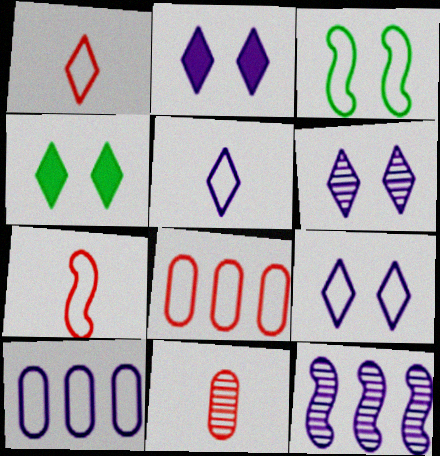[[1, 3, 10], 
[2, 6, 9], 
[3, 5, 8]]